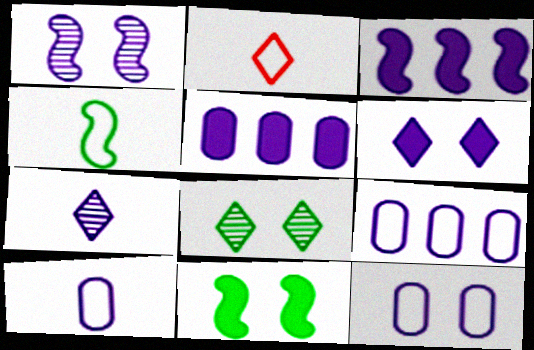[[1, 6, 12], 
[2, 4, 10], 
[3, 7, 12], 
[9, 10, 12]]